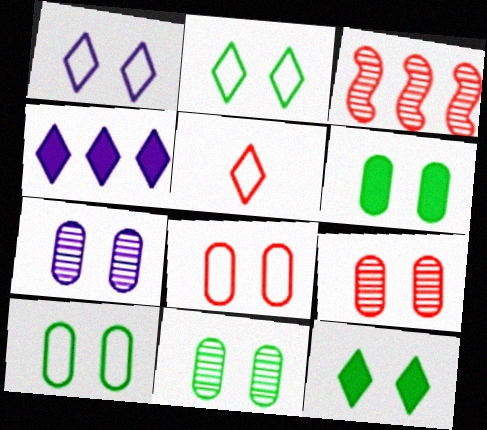[[6, 7, 8], 
[6, 10, 11], 
[7, 9, 11]]